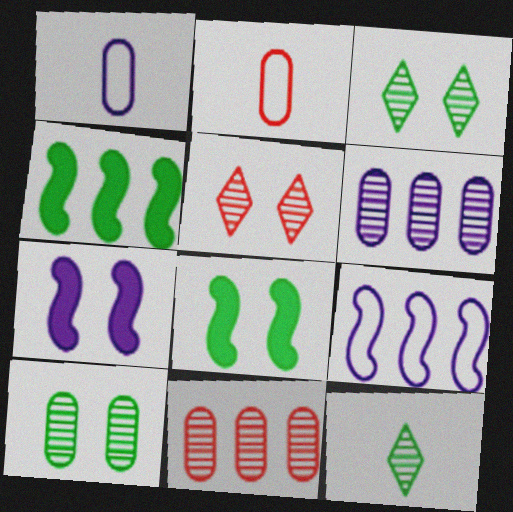[[1, 4, 5]]